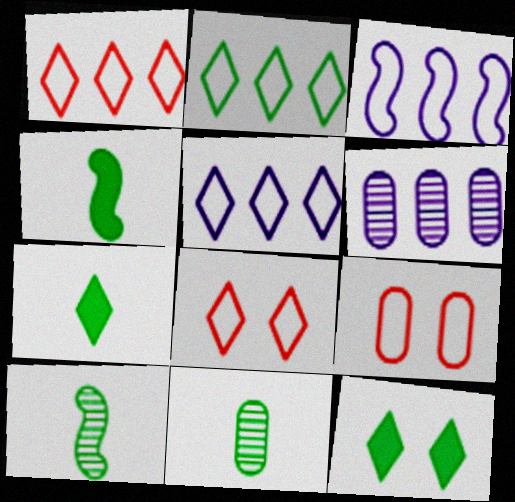[[1, 2, 5], 
[4, 6, 8]]